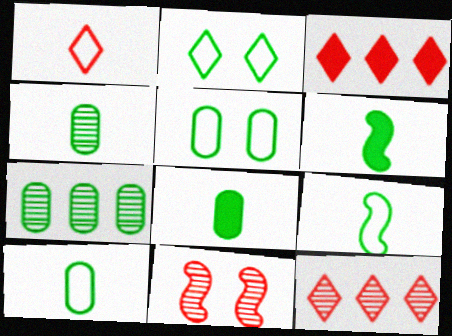[[2, 6, 7], 
[4, 8, 10], 
[5, 7, 8]]